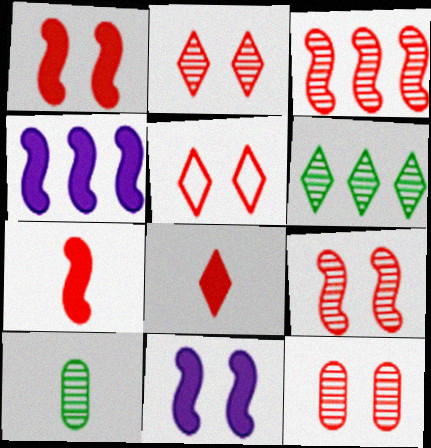[[1, 5, 12], 
[2, 9, 12], 
[4, 5, 10]]